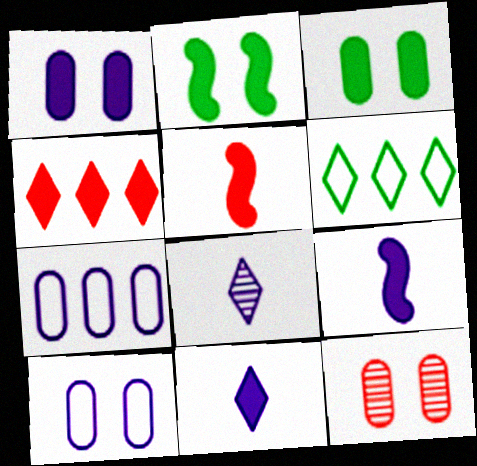[[3, 4, 9], 
[3, 10, 12], 
[6, 9, 12]]